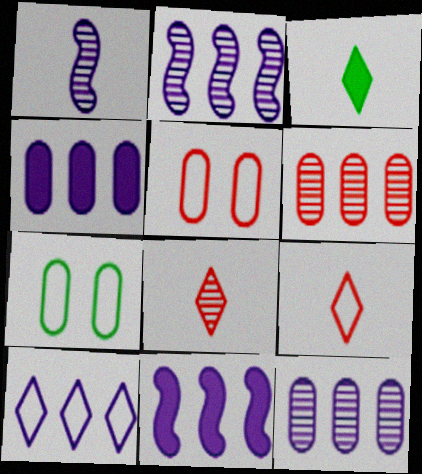[[2, 3, 5], 
[2, 4, 10], 
[7, 8, 11], 
[10, 11, 12]]